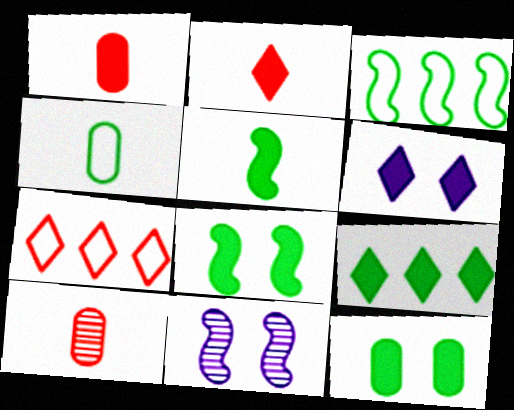[[2, 6, 9], 
[3, 6, 10], 
[5, 9, 12]]